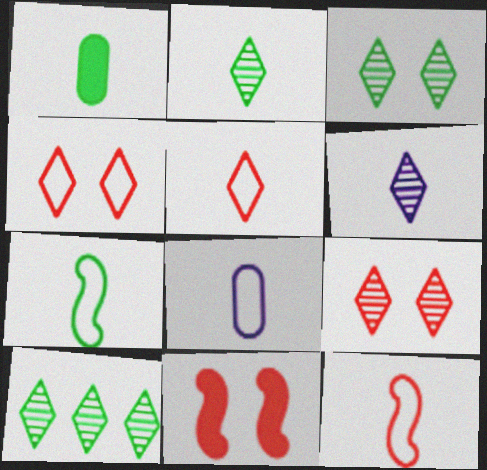[[1, 2, 7], 
[1, 6, 12], 
[2, 3, 10], 
[5, 7, 8], 
[6, 9, 10], 
[8, 10, 11]]